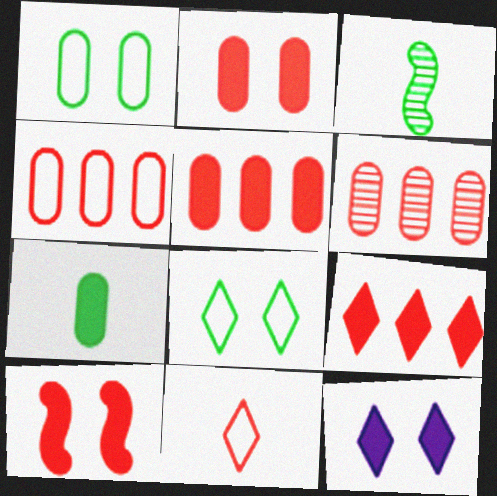[[3, 4, 12], 
[4, 5, 6], 
[6, 10, 11]]